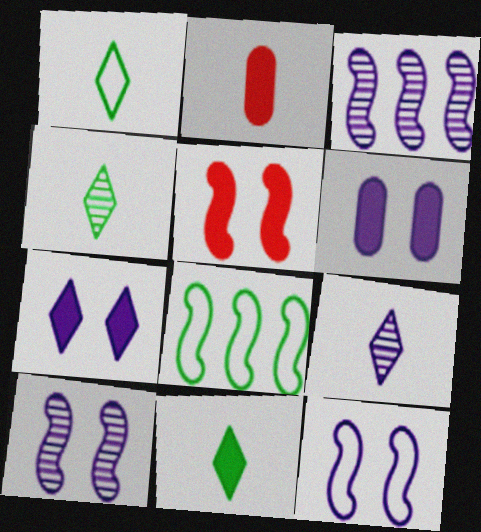[[1, 4, 11]]